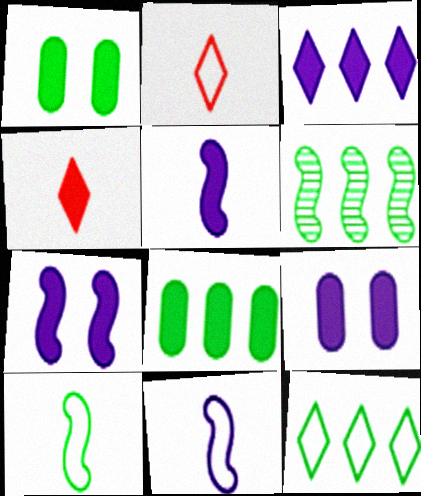[[2, 6, 9], 
[3, 5, 9], 
[4, 7, 8], 
[6, 8, 12]]